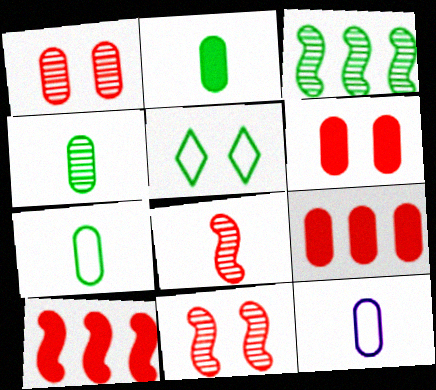[[2, 3, 5], 
[2, 4, 7]]